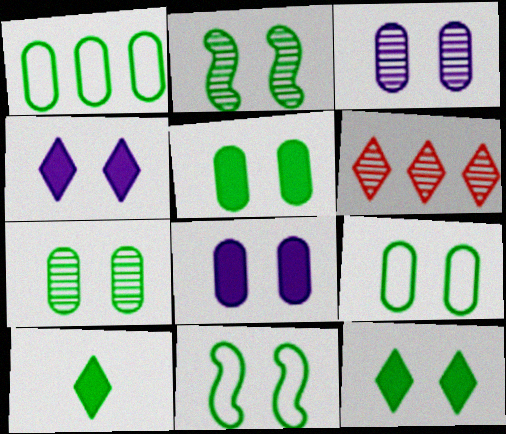[[1, 2, 10], 
[2, 9, 12], 
[5, 7, 9], 
[7, 11, 12]]